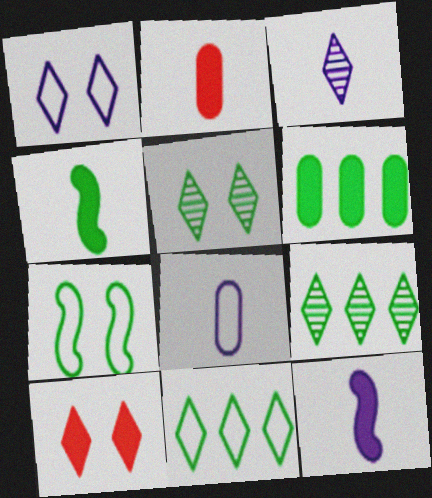[[1, 5, 10], 
[3, 8, 12], 
[3, 10, 11], 
[6, 10, 12]]